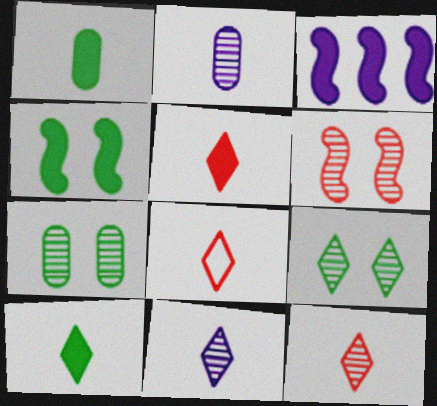[[3, 7, 8], 
[5, 8, 12], 
[8, 10, 11]]